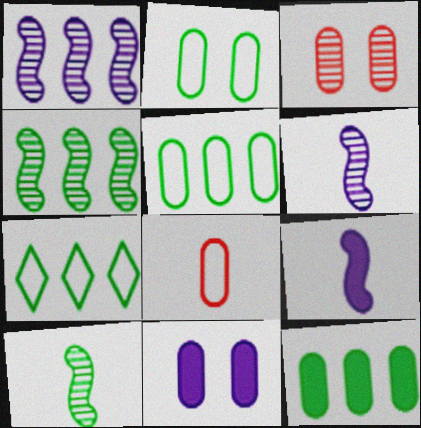[[2, 3, 11], 
[3, 7, 9], 
[4, 7, 12]]